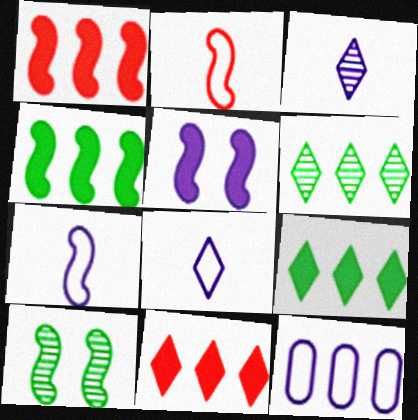[[1, 6, 12], 
[1, 7, 10], 
[3, 5, 12]]